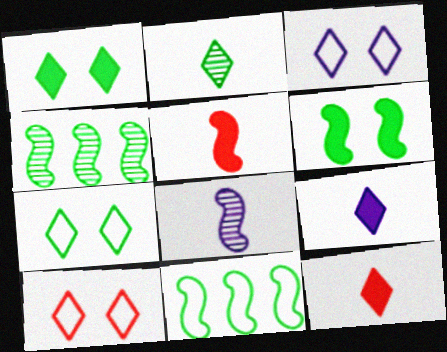[[3, 7, 10]]